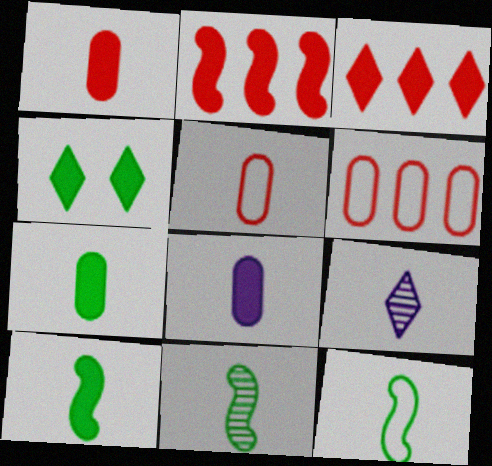[[1, 7, 8], 
[1, 9, 12], 
[2, 4, 8], 
[5, 9, 10], 
[10, 11, 12]]